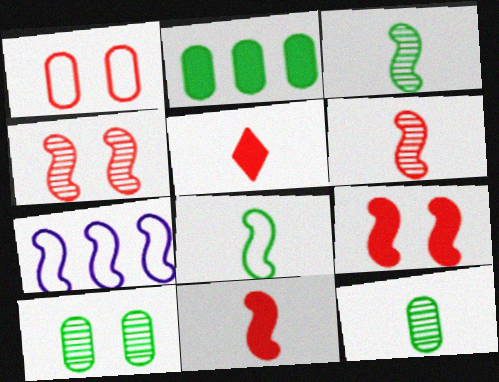[[3, 7, 9], 
[5, 7, 10]]